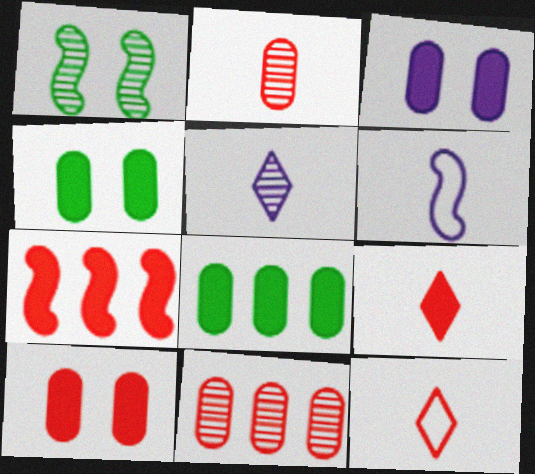[[1, 5, 11], 
[1, 6, 7], 
[3, 4, 10], 
[7, 9, 10]]